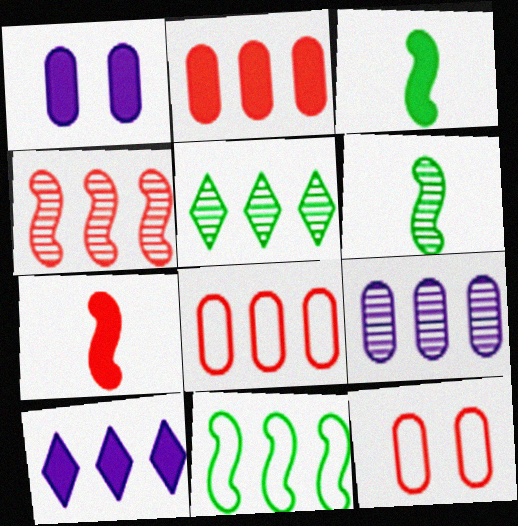[[4, 5, 9], 
[6, 10, 12]]